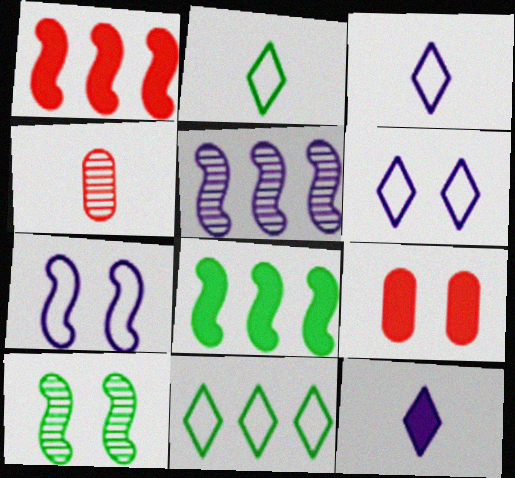[[2, 5, 9], 
[4, 6, 8], 
[6, 9, 10], 
[8, 9, 12]]